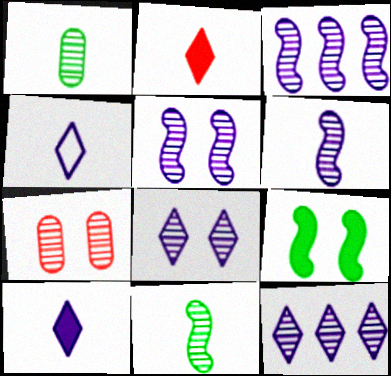[[3, 5, 6], 
[7, 11, 12]]